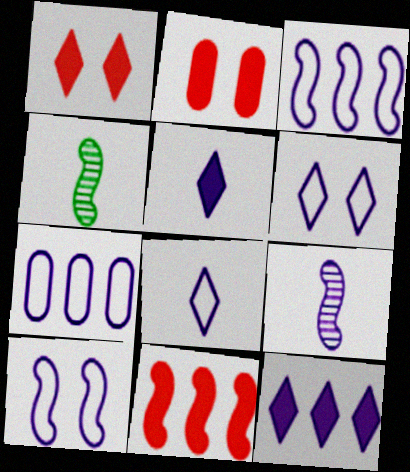[[1, 4, 7], 
[4, 10, 11], 
[7, 8, 10]]